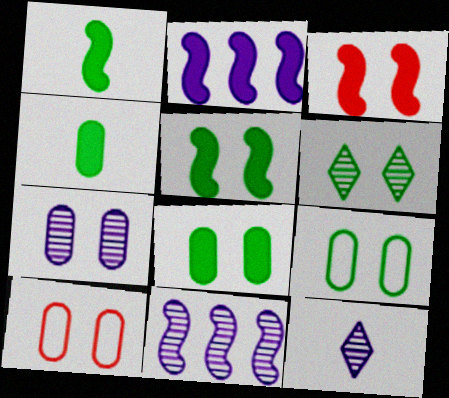[[1, 2, 3], 
[5, 6, 9], 
[7, 8, 10], 
[7, 11, 12]]